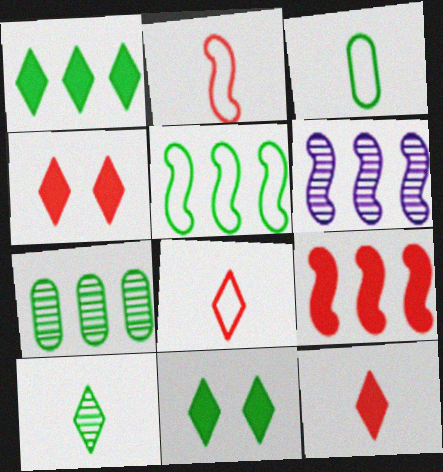[[1, 5, 7], 
[3, 4, 6], 
[5, 6, 9]]